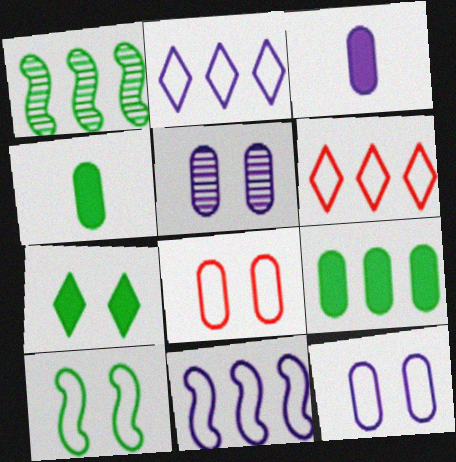[]